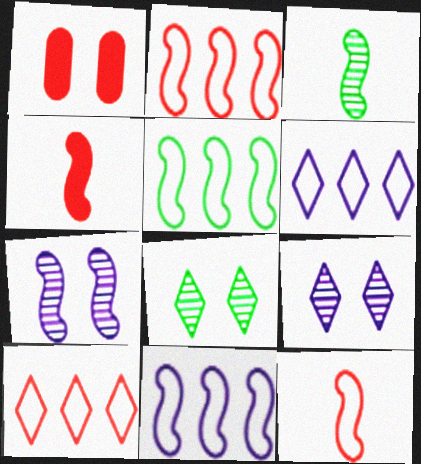[[1, 3, 6], 
[2, 5, 11], 
[4, 5, 7]]